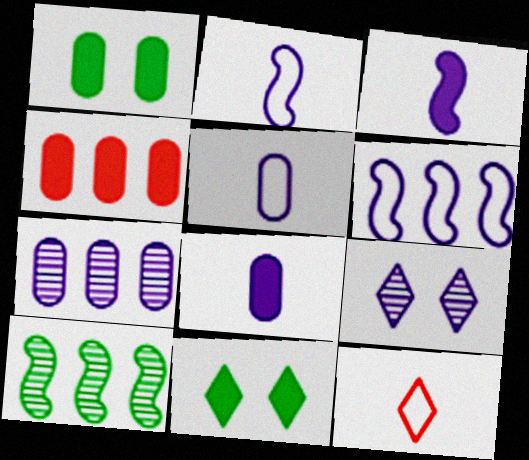[[1, 4, 8], 
[3, 4, 11], 
[6, 8, 9]]